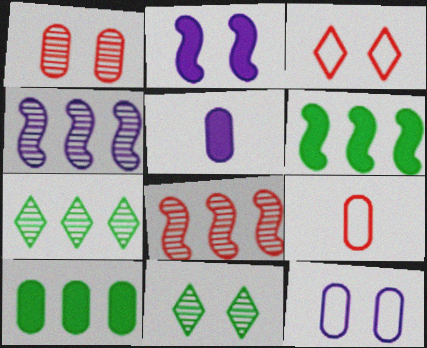[[2, 7, 9]]